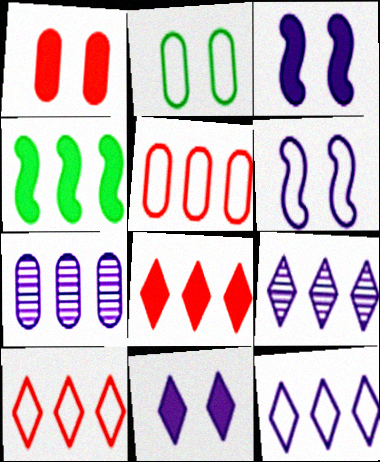[[4, 5, 9], 
[4, 7, 10]]